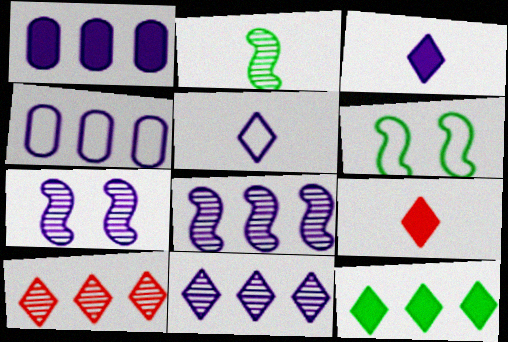[[1, 5, 7], 
[3, 4, 7]]